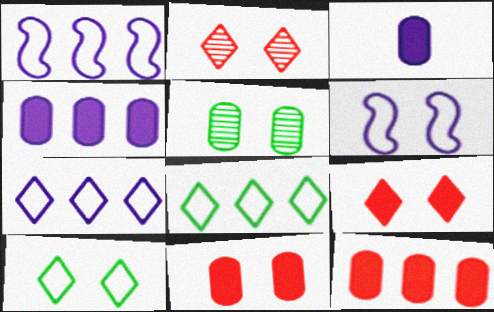[[5, 6, 9]]